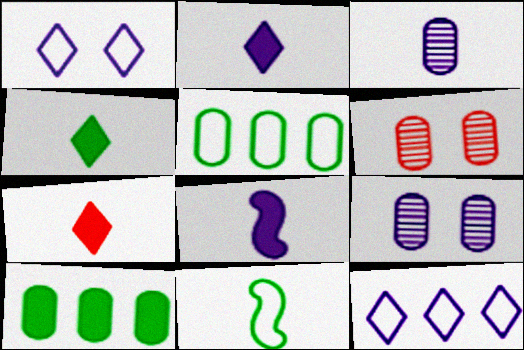[[2, 4, 7], 
[3, 7, 11], 
[8, 9, 12]]